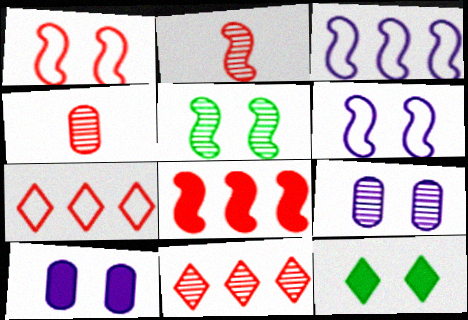[[1, 2, 8], 
[1, 9, 12], 
[3, 4, 12]]